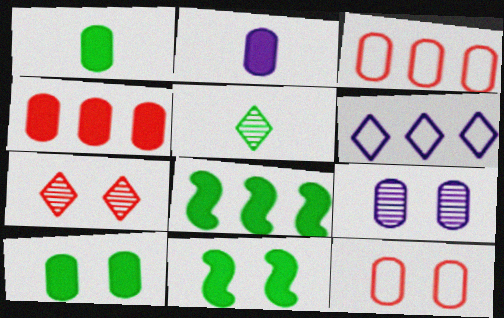[[1, 3, 9], 
[2, 4, 10], 
[9, 10, 12]]